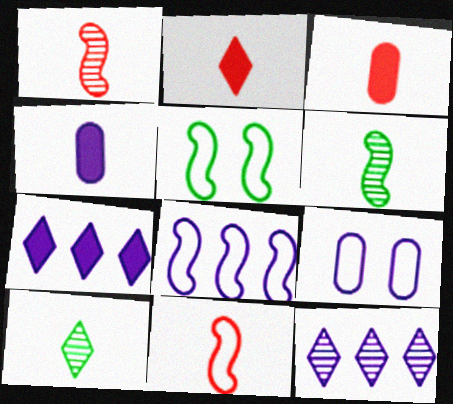[[3, 5, 12], 
[4, 10, 11], 
[5, 8, 11]]